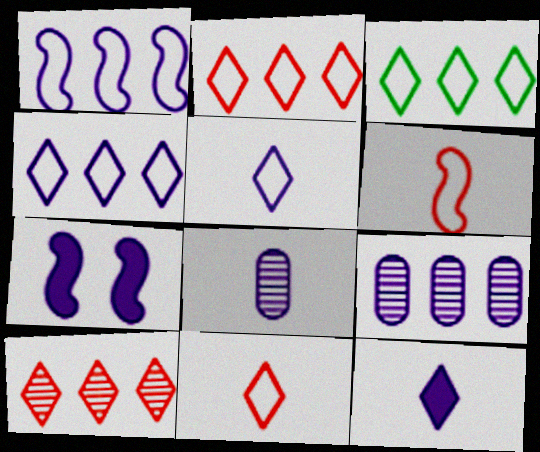[[2, 3, 4], 
[4, 7, 8], 
[5, 7, 9]]